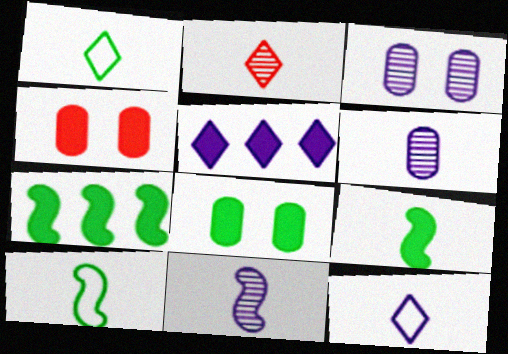[[4, 5, 9]]